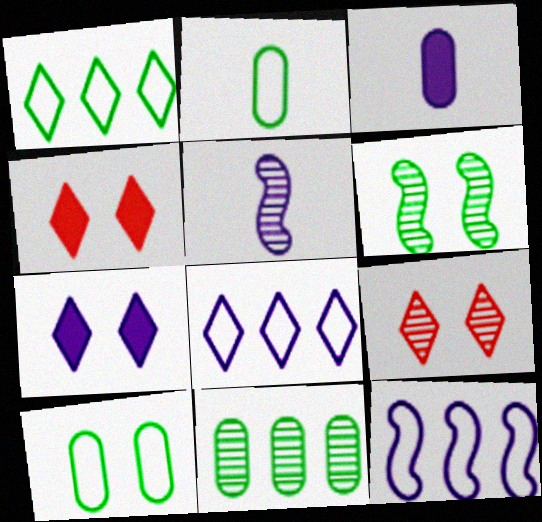[[5, 9, 11]]